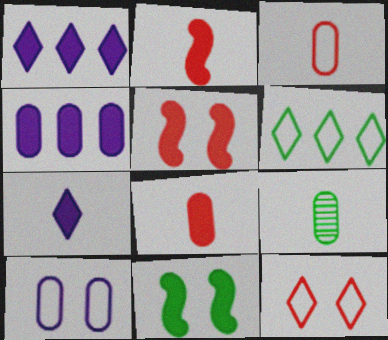[[1, 8, 11], 
[6, 9, 11]]